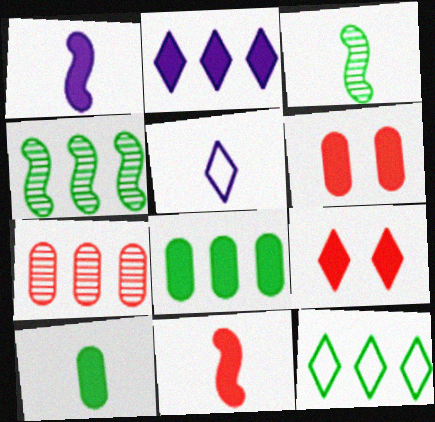[[1, 8, 9], 
[4, 5, 6], 
[4, 8, 12]]